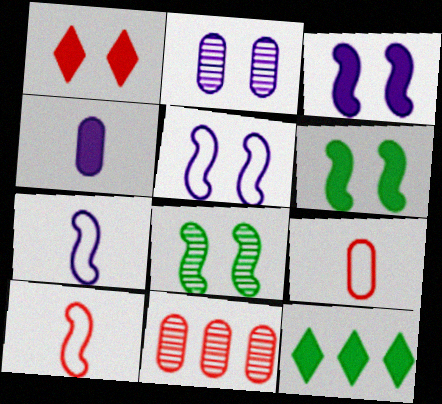[[1, 10, 11], 
[2, 10, 12]]